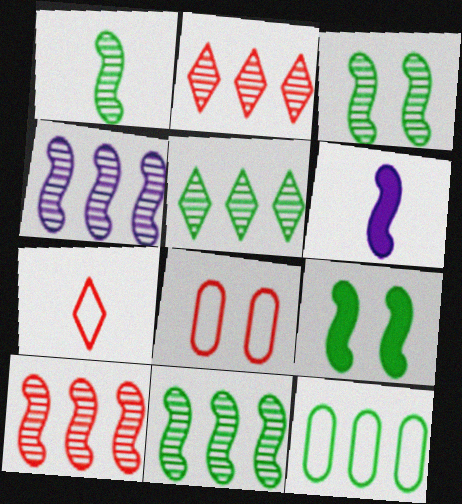[[1, 3, 11], 
[4, 10, 11], 
[5, 6, 8]]